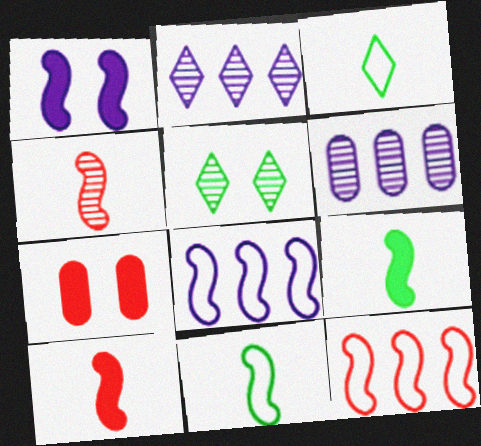[[2, 7, 11], 
[4, 5, 6]]